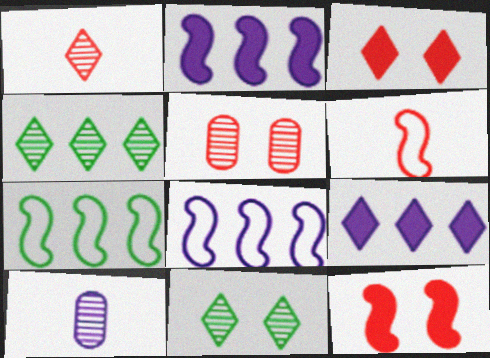[[3, 7, 10]]